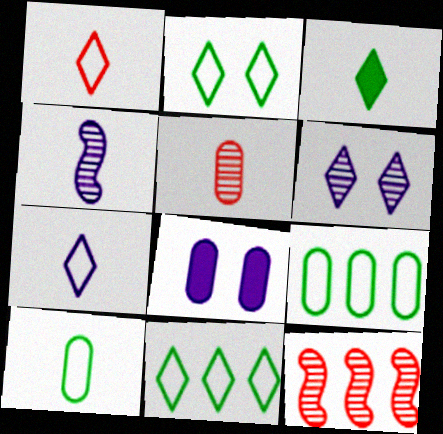[[5, 8, 9]]